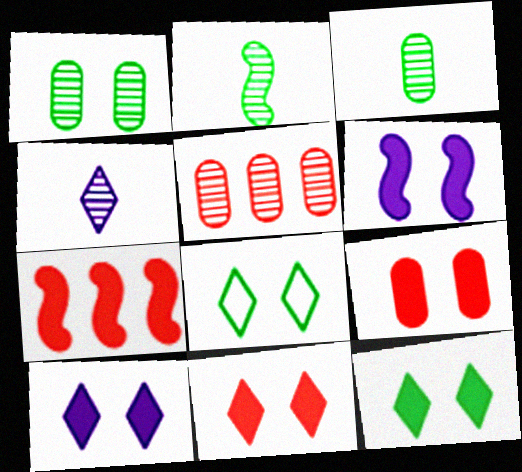[[6, 9, 12], 
[10, 11, 12]]